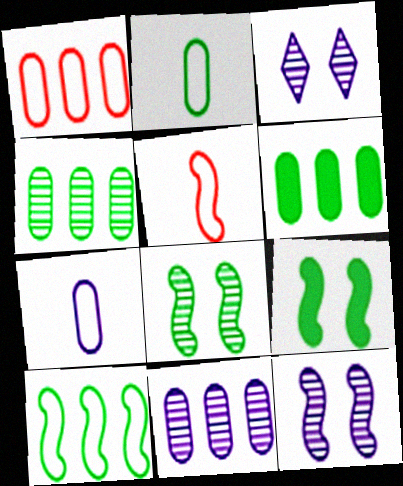[[1, 6, 11], 
[3, 5, 6]]